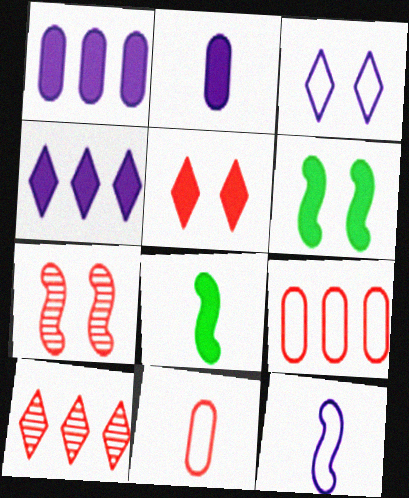[[1, 5, 8]]